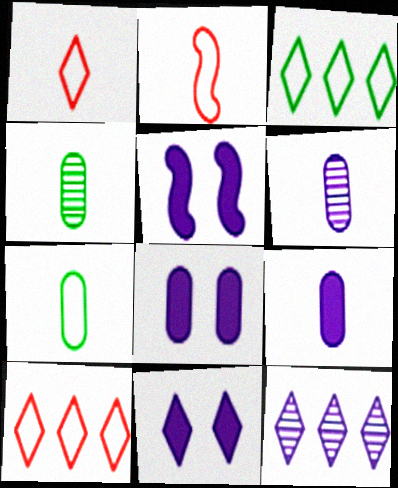[[4, 5, 10], 
[5, 8, 11]]